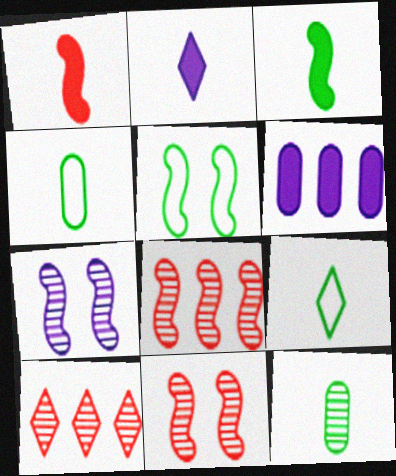[[3, 9, 12], 
[6, 9, 11], 
[7, 10, 12]]